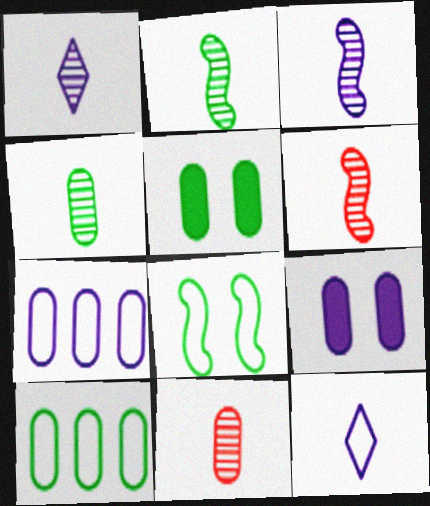[[1, 2, 11], 
[1, 4, 6], 
[2, 3, 6], 
[4, 5, 10], 
[5, 7, 11], 
[9, 10, 11]]